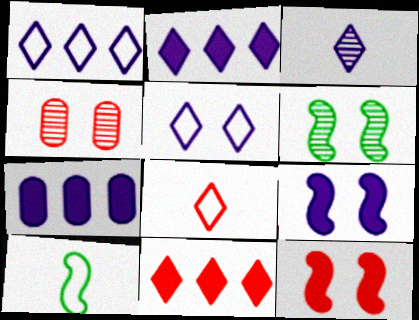[[2, 3, 5], 
[2, 4, 10], 
[6, 7, 8]]